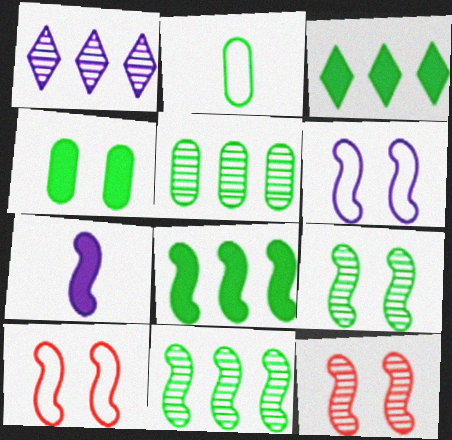[[2, 3, 9], 
[2, 4, 5], 
[7, 10, 11]]